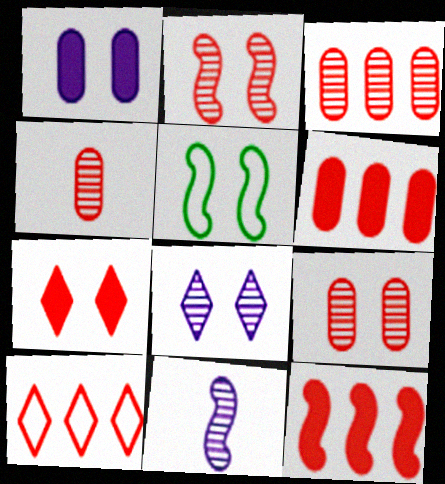[[3, 4, 9], 
[3, 10, 12], 
[5, 11, 12]]